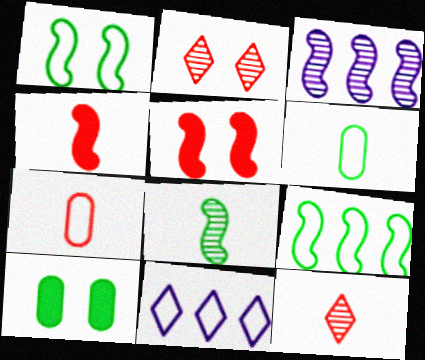[[1, 3, 4], 
[1, 7, 11], 
[4, 7, 12]]